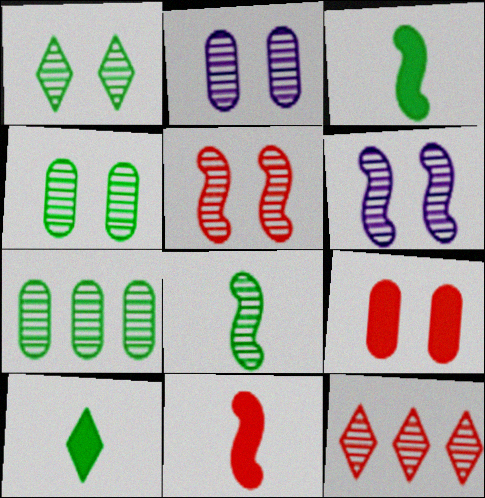[[1, 2, 5], 
[1, 7, 8], 
[2, 8, 12]]